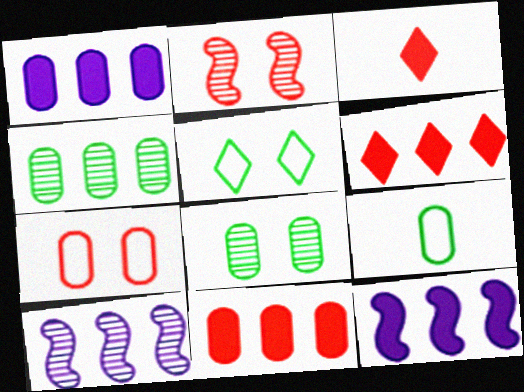[]